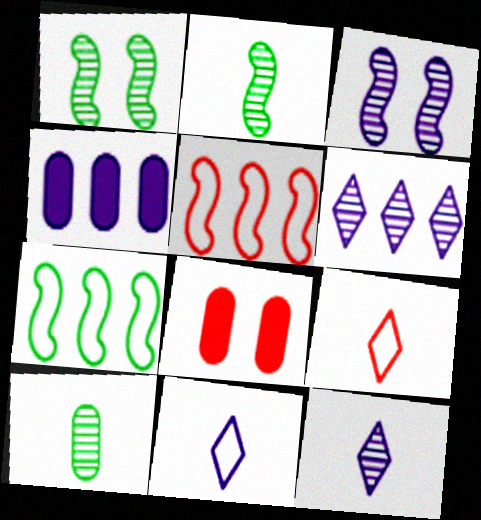[[1, 4, 9], 
[3, 4, 11], 
[7, 8, 12]]